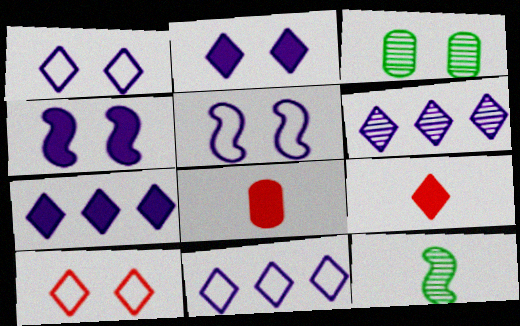[[3, 4, 10], 
[6, 7, 11]]